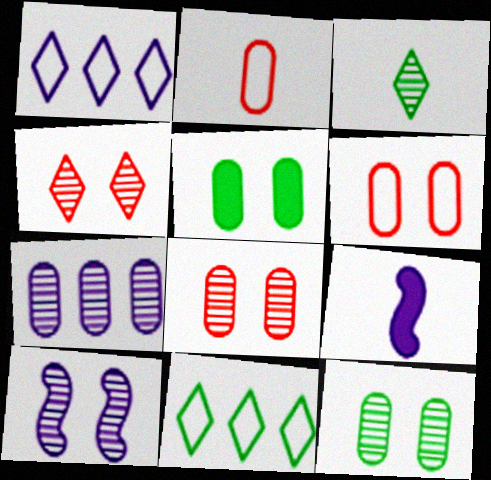[[2, 3, 9], 
[2, 5, 7], 
[4, 10, 12], 
[8, 9, 11]]